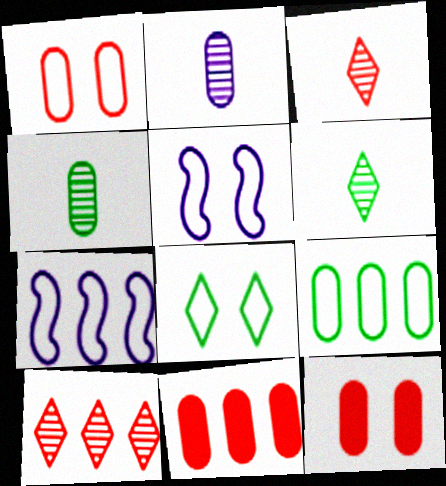[[1, 5, 8], 
[2, 9, 12], 
[5, 6, 11], 
[6, 7, 12]]